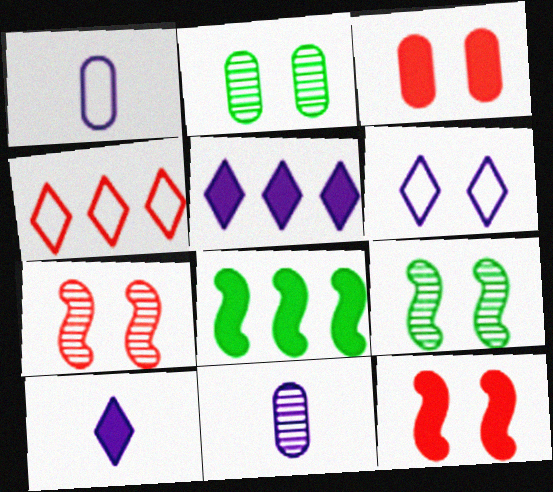[[2, 6, 12], 
[3, 6, 9], 
[3, 8, 10]]